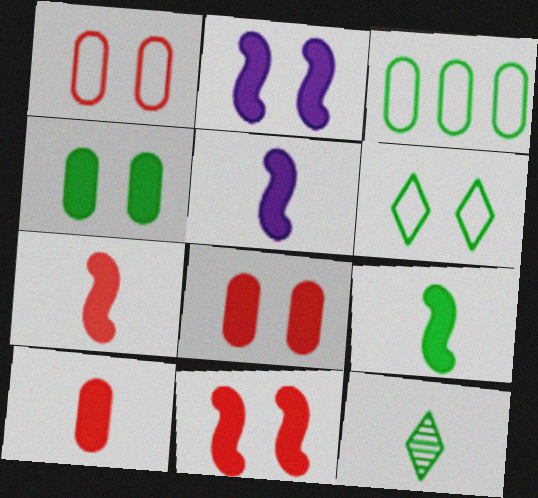[[5, 7, 9]]